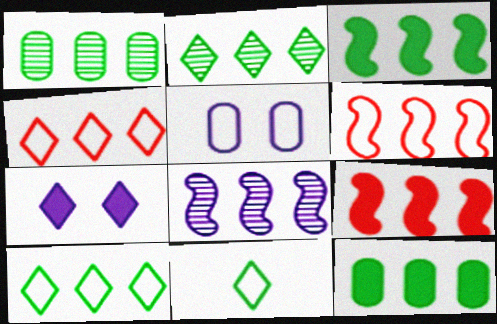[[1, 3, 10], 
[3, 6, 8], 
[4, 8, 12], 
[5, 6, 11]]